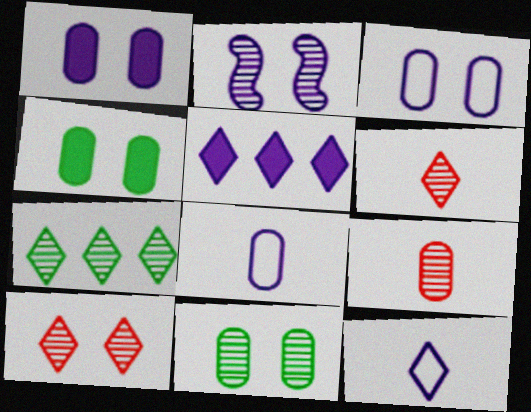[[2, 5, 8], 
[2, 7, 9], 
[2, 10, 11]]